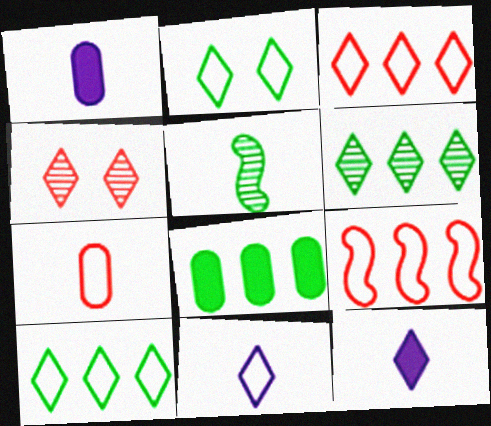[[2, 3, 11], 
[2, 5, 8], 
[4, 10, 12], 
[5, 7, 12]]